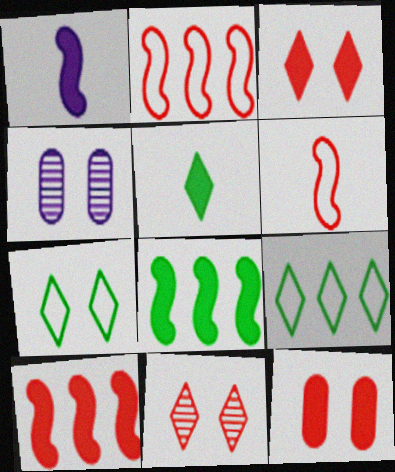[[2, 4, 5]]